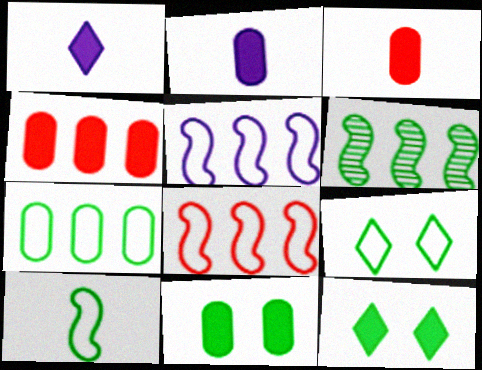[[2, 4, 11], 
[7, 9, 10]]